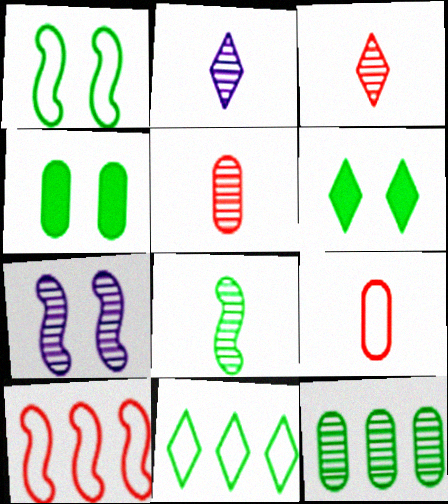[[2, 4, 10], 
[2, 5, 8], 
[3, 7, 12], 
[4, 8, 11]]